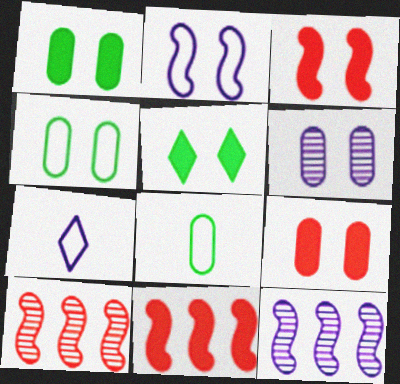[[1, 7, 10], 
[4, 6, 9]]